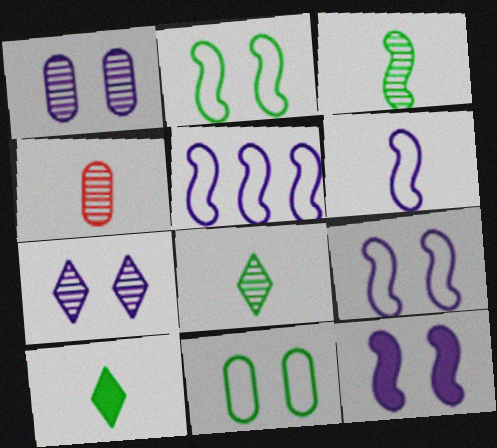[[4, 6, 10], 
[5, 6, 9]]